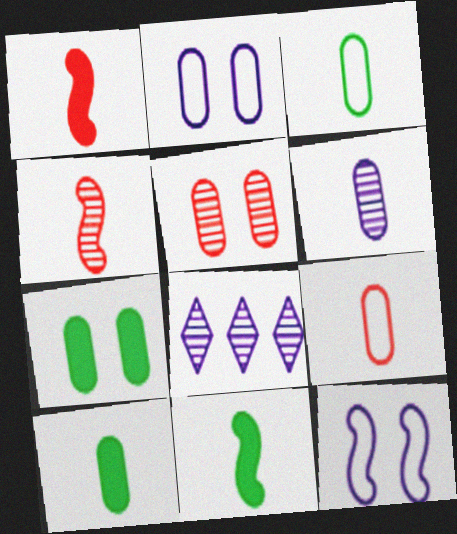[[2, 5, 7], 
[6, 9, 10]]